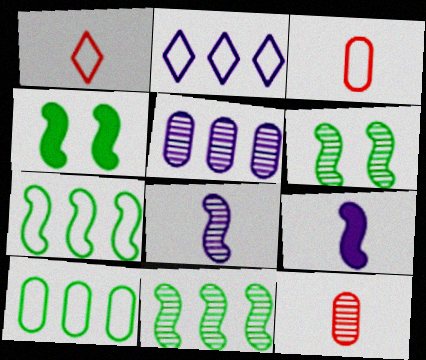[[1, 4, 5], 
[2, 4, 12]]